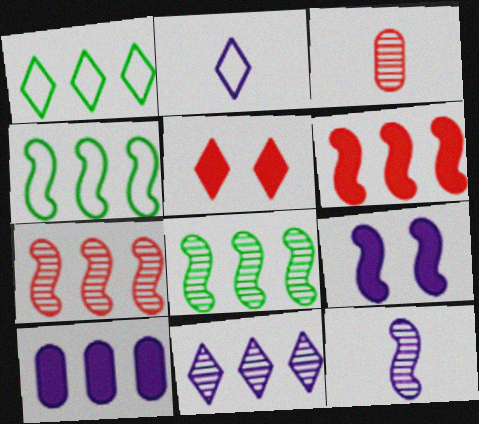[[1, 3, 9], 
[1, 7, 10]]